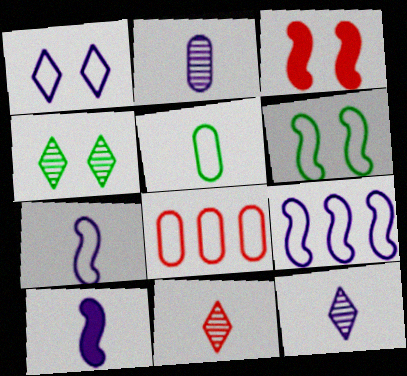[[3, 8, 11], 
[4, 8, 10], 
[5, 10, 11]]